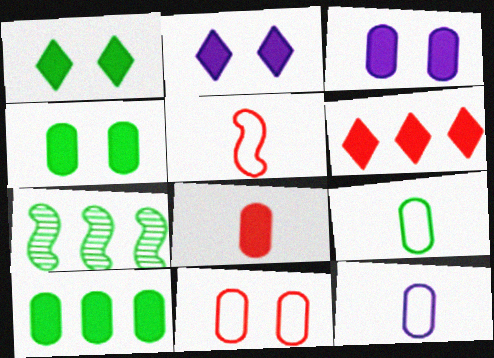[[1, 7, 9], 
[3, 8, 10]]